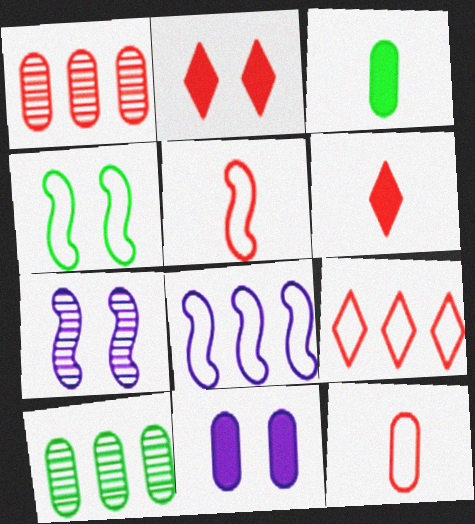[[1, 2, 5], 
[3, 7, 9], 
[4, 5, 8], 
[10, 11, 12]]